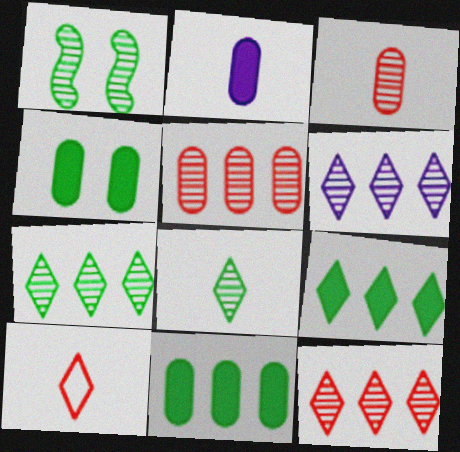[[1, 3, 6], 
[6, 7, 12]]